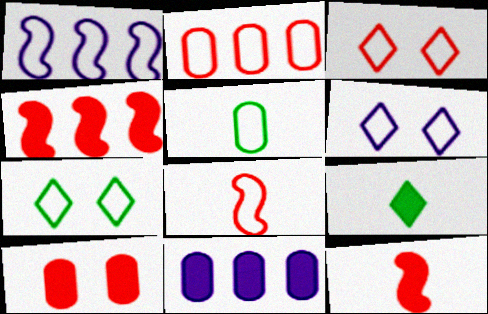[[1, 3, 5], 
[2, 3, 8], 
[3, 6, 7]]